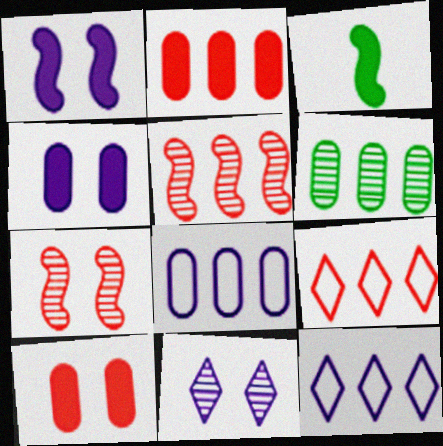[[2, 5, 9], 
[2, 6, 8]]